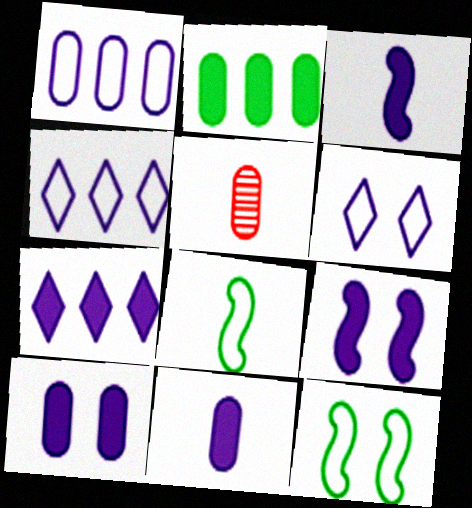[[3, 7, 10], 
[5, 7, 12], 
[7, 9, 11]]